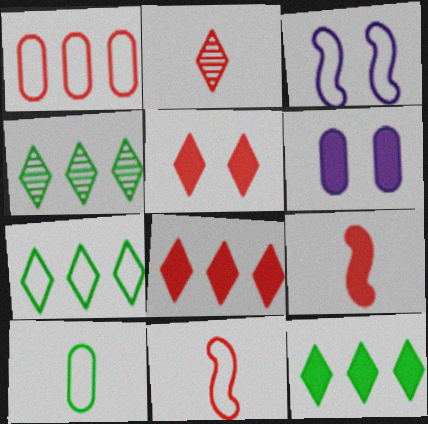[[4, 6, 11], 
[4, 7, 12], 
[6, 9, 12]]